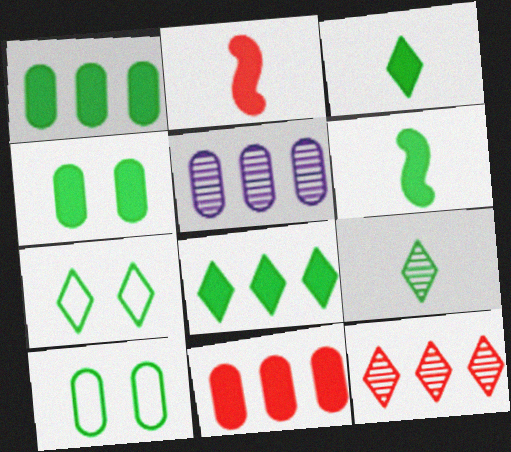[[2, 5, 7], 
[4, 6, 8], 
[7, 8, 9]]